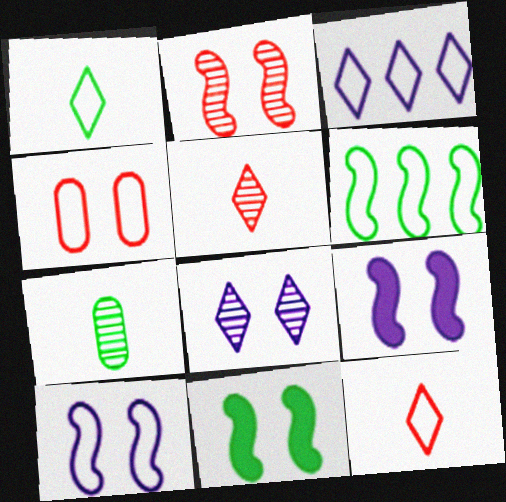[[2, 10, 11], 
[4, 8, 11]]